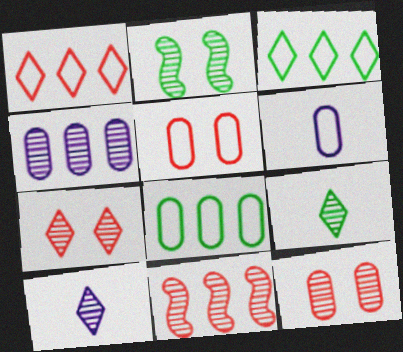[[5, 6, 8]]